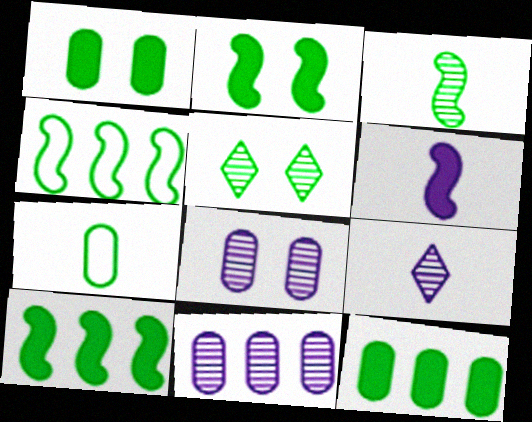[[2, 3, 4], 
[5, 7, 10]]